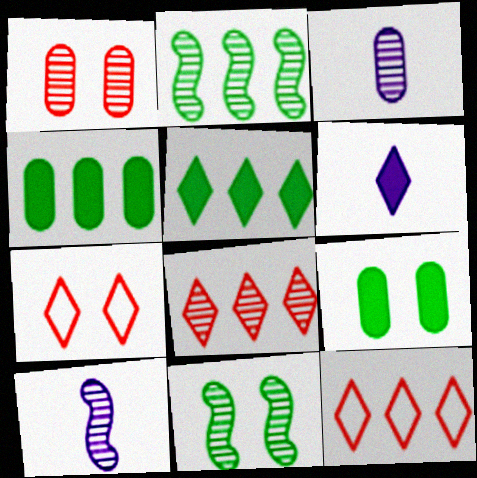[[3, 8, 11], 
[4, 7, 10], 
[9, 10, 12]]